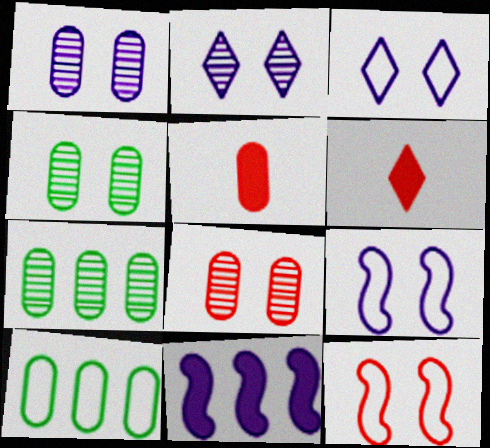[[1, 4, 8], 
[1, 5, 10], 
[6, 7, 9]]